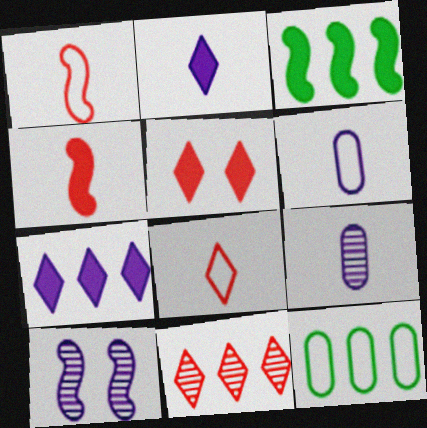[[1, 3, 10], 
[5, 8, 11], 
[6, 7, 10]]